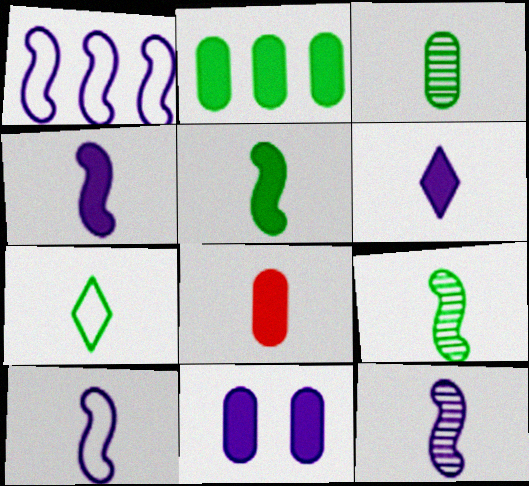[[2, 8, 11], 
[3, 5, 7], 
[4, 10, 12], 
[5, 6, 8], 
[7, 8, 12]]